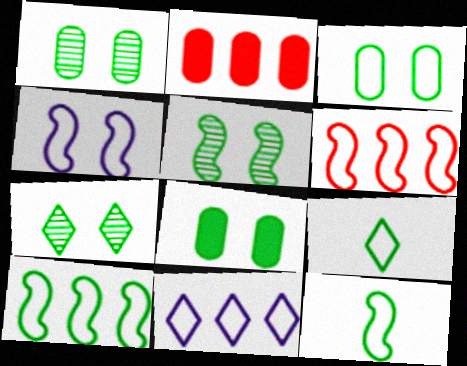[[1, 3, 8], 
[1, 5, 7], 
[3, 9, 10], 
[4, 6, 12]]